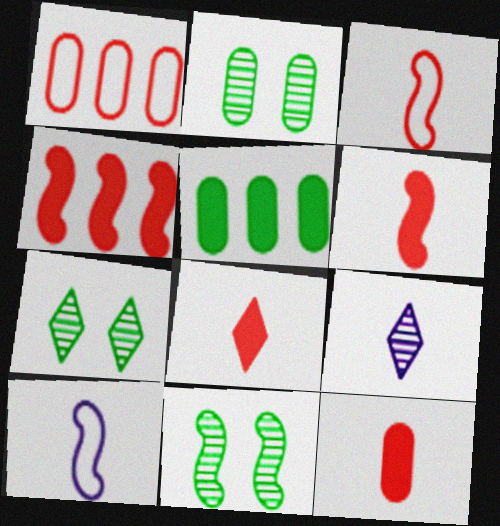[[2, 7, 11], 
[4, 10, 11], 
[6, 8, 12]]